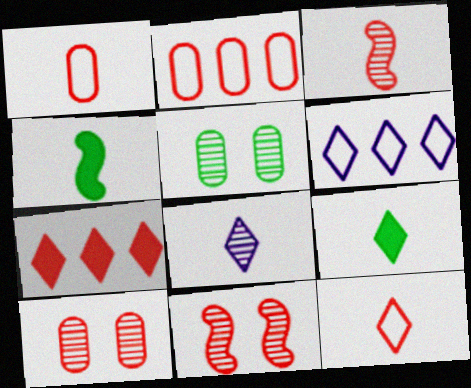[[1, 4, 8], 
[1, 7, 11], 
[4, 6, 10], 
[8, 9, 12]]